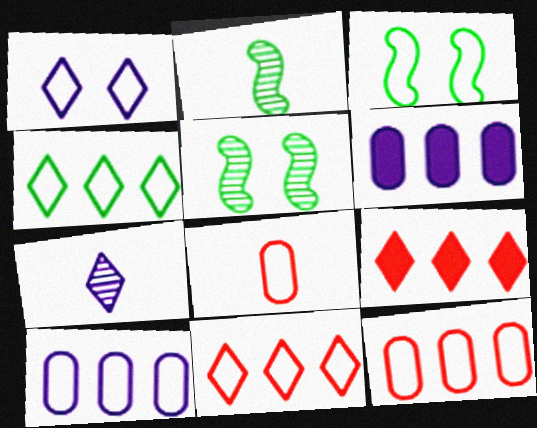[]